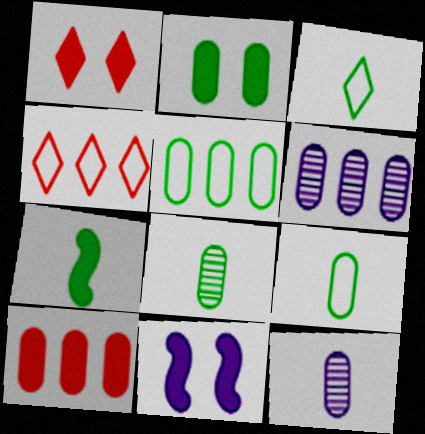[[1, 2, 11], 
[2, 5, 8], 
[3, 7, 8], 
[4, 8, 11], 
[5, 6, 10]]